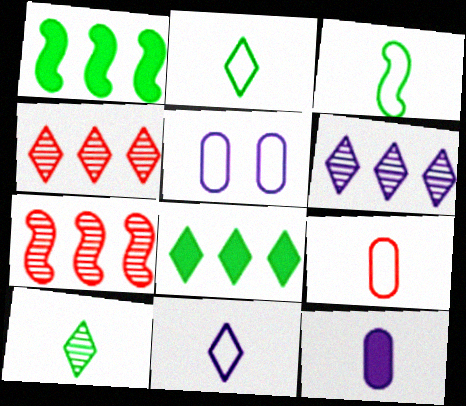[[3, 9, 11]]